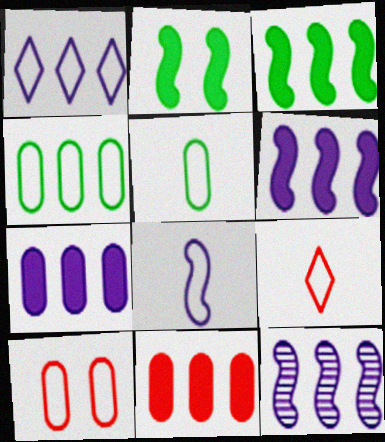[[1, 7, 12], 
[5, 8, 9]]